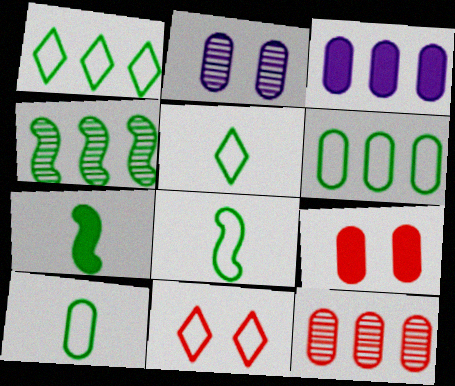[[3, 6, 12], 
[5, 8, 10]]